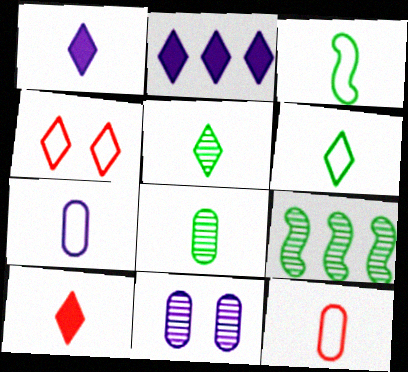[[2, 4, 5]]